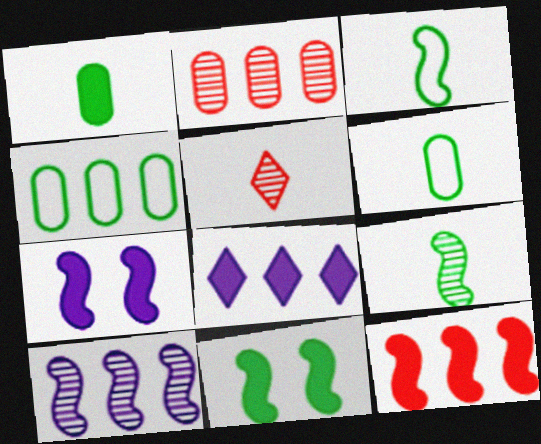[[4, 5, 7]]